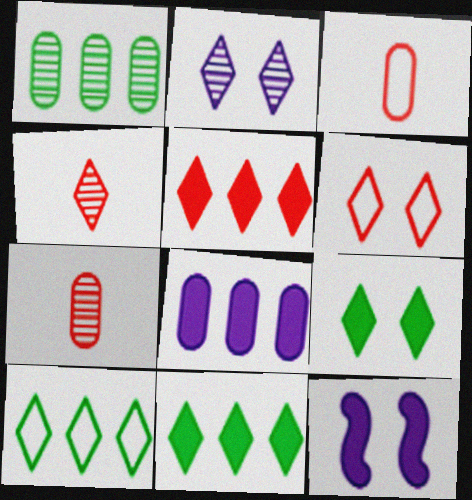[[2, 6, 9], 
[4, 5, 6], 
[7, 10, 12]]